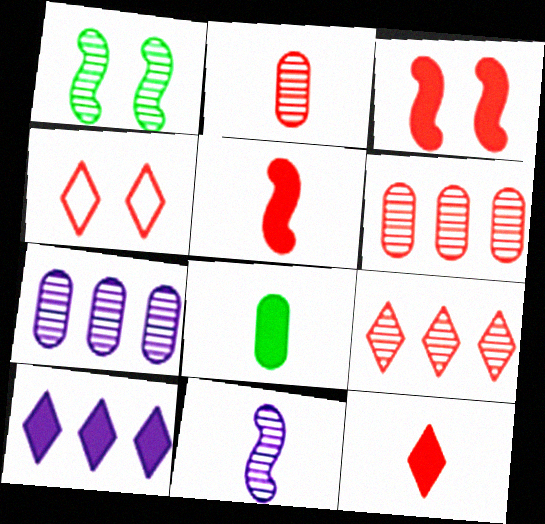[[3, 8, 10], 
[4, 5, 6], 
[4, 9, 12]]